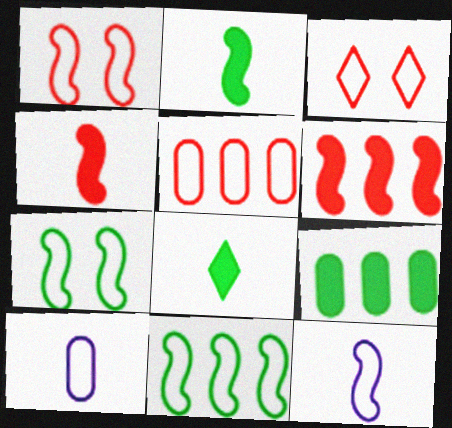[[1, 11, 12], 
[3, 10, 11]]